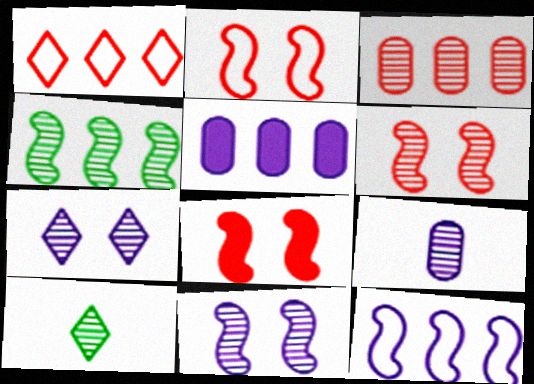[[1, 4, 5], 
[2, 5, 10], 
[2, 6, 8], 
[3, 10, 11]]